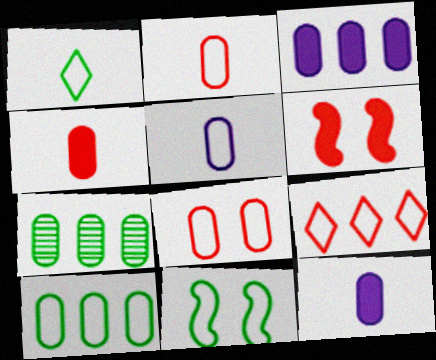[[1, 10, 11], 
[5, 8, 10], 
[5, 9, 11], 
[7, 8, 12]]